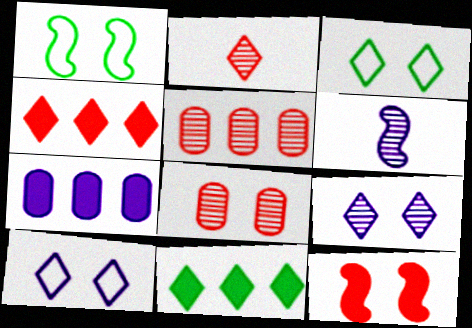[[1, 2, 7], 
[2, 10, 11], 
[6, 7, 10]]